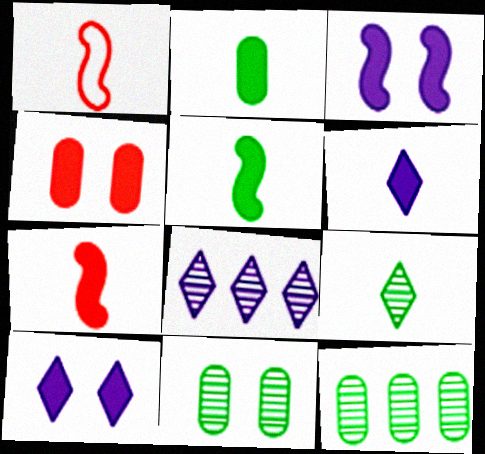[[1, 10, 12], 
[2, 6, 7]]